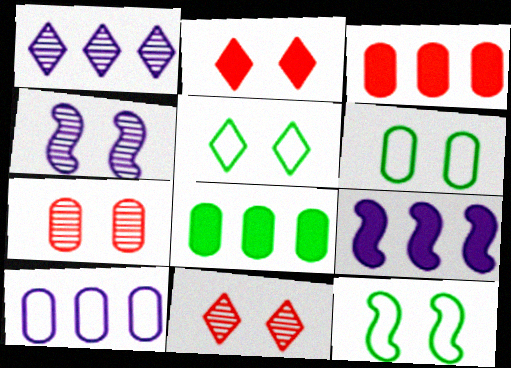[[1, 9, 10], 
[2, 4, 6], 
[5, 6, 12]]